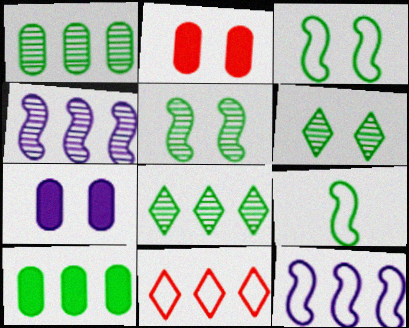[[4, 10, 11], 
[6, 9, 10]]